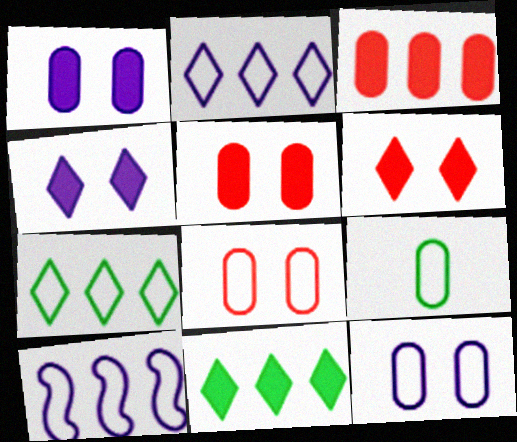[]